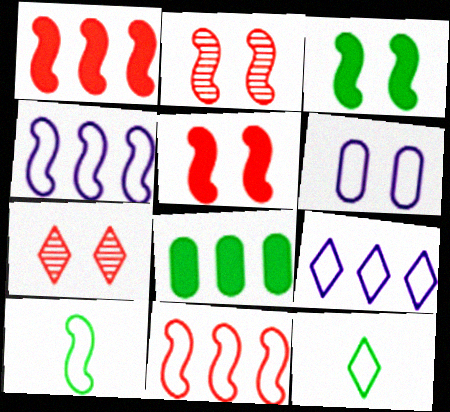[[3, 6, 7], 
[6, 11, 12]]